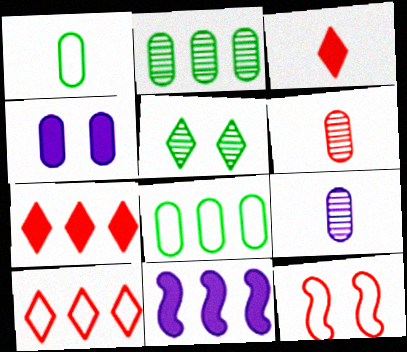[[2, 10, 11], 
[4, 5, 12], 
[4, 6, 8], 
[6, 7, 12]]